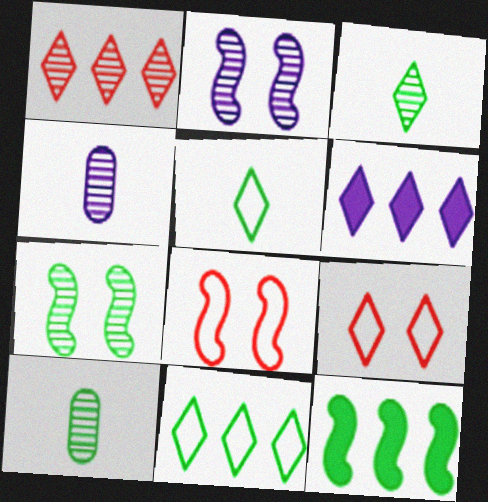[[1, 2, 10], 
[1, 4, 7], 
[1, 6, 11], 
[3, 6, 9], 
[4, 9, 12], 
[6, 8, 10]]